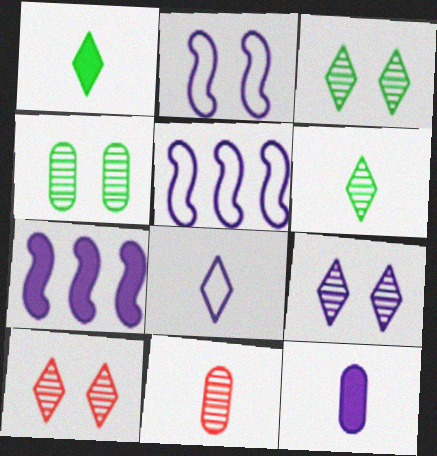[[3, 9, 10], 
[5, 9, 12]]